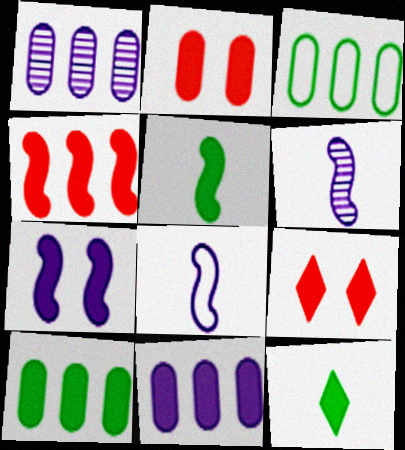[[3, 6, 9], 
[4, 5, 7], 
[5, 9, 11]]